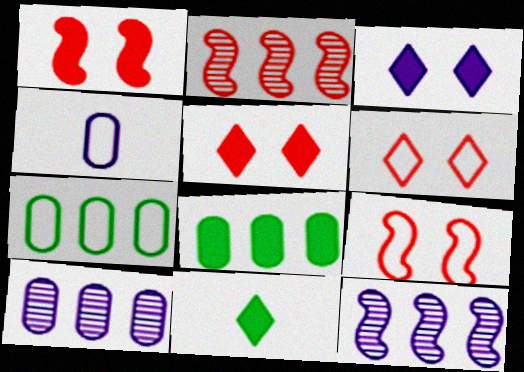[[3, 4, 12], 
[9, 10, 11]]